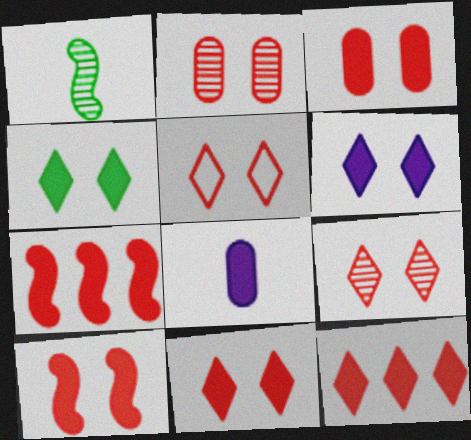[[2, 5, 10], 
[3, 10, 11], 
[4, 6, 11], 
[4, 7, 8], 
[5, 9, 11]]